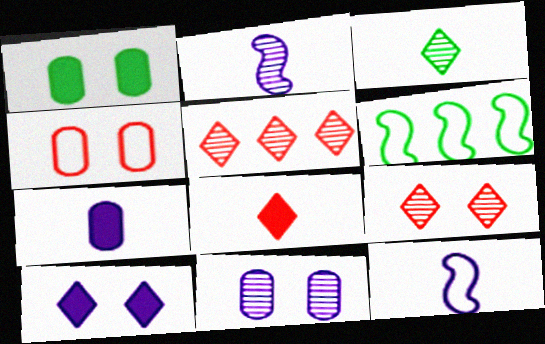[[1, 3, 6], 
[1, 4, 11], 
[1, 5, 12], 
[6, 7, 9], 
[6, 8, 11]]